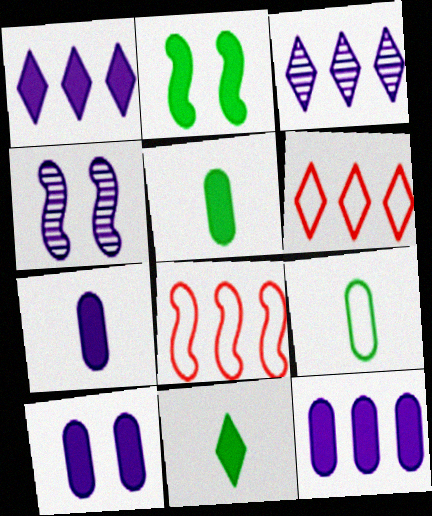[[4, 5, 6], 
[7, 10, 12]]